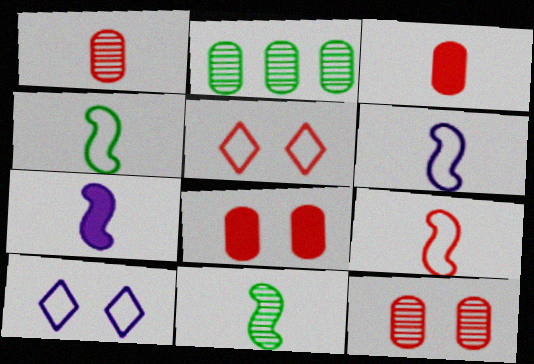[[2, 5, 7], 
[4, 6, 9], 
[7, 9, 11]]